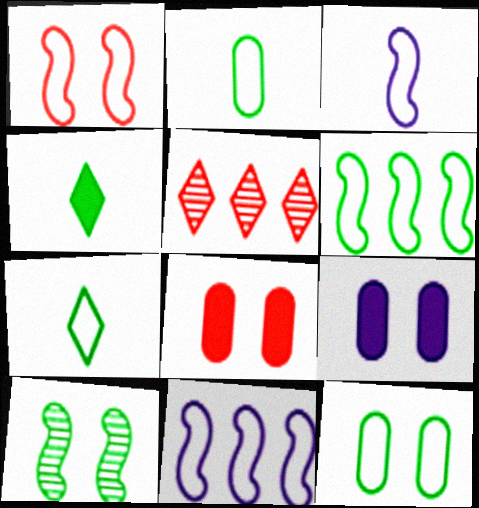[[1, 3, 6], 
[6, 7, 12]]